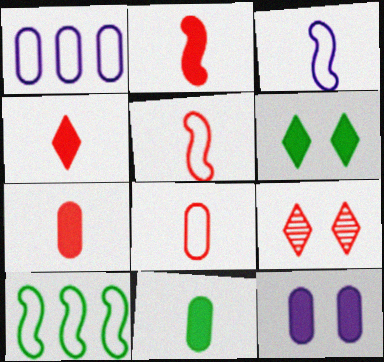[[2, 4, 7]]